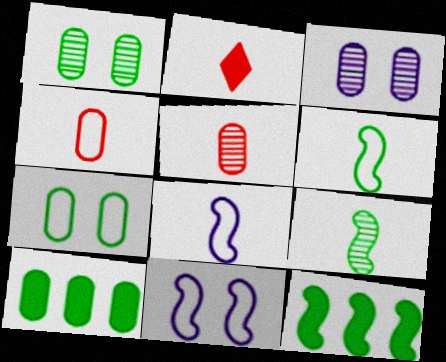[[3, 4, 10]]